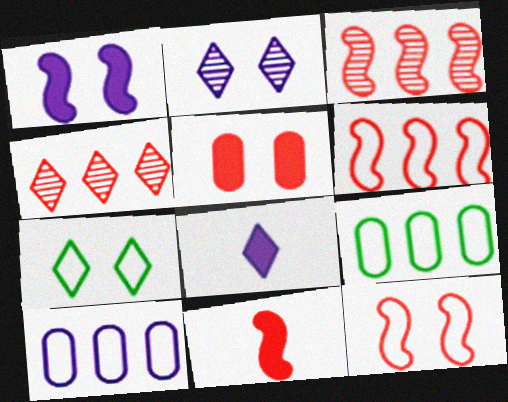[[2, 9, 11], 
[3, 11, 12], 
[4, 7, 8]]